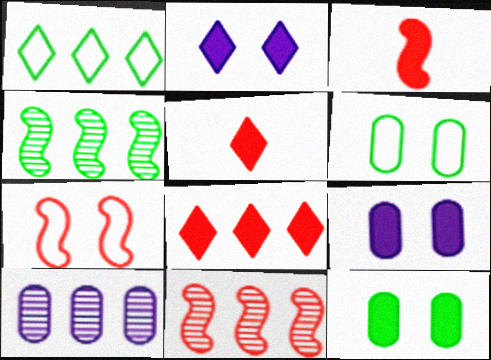[[3, 7, 11]]